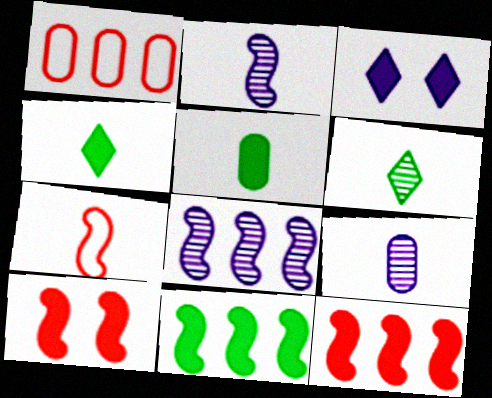[[3, 5, 12], 
[4, 7, 9]]